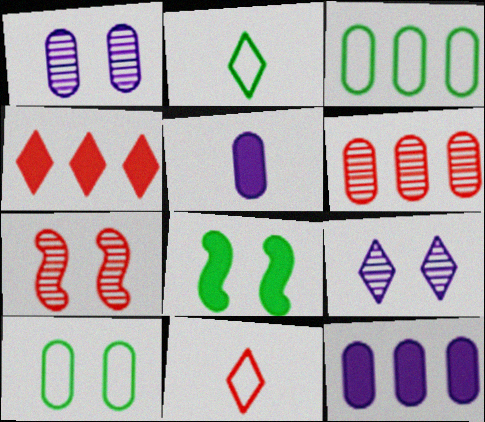[[2, 4, 9], 
[2, 7, 12], 
[3, 6, 12], 
[4, 5, 8], 
[5, 6, 10]]